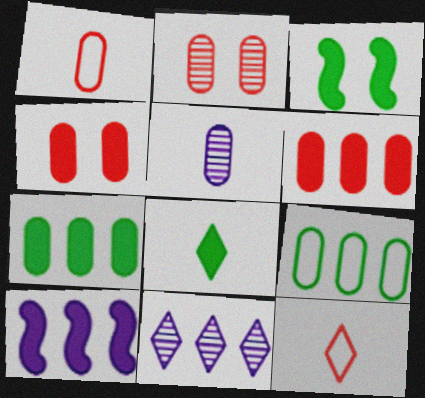[[1, 2, 6], 
[1, 3, 11], 
[3, 7, 8], 
[4, 5, 9], 
[4, 8, 10]]